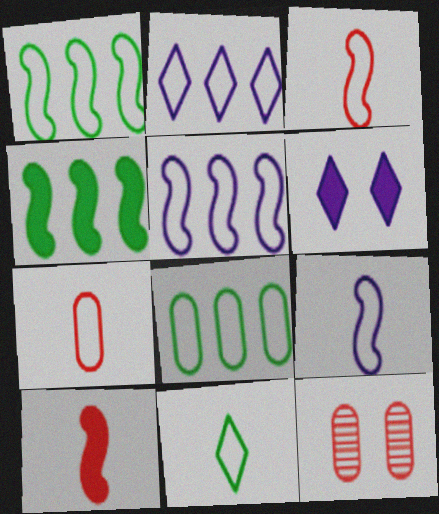[[7, 9, 11]]